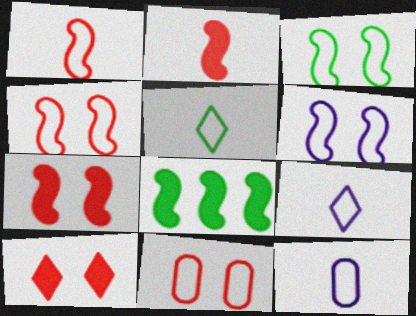[[1, 5, 12], 
[3, 4, 6]]